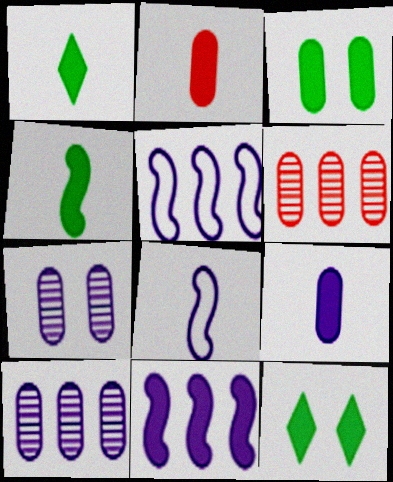[[2, 11, 12], 
[6, 8, 12]]